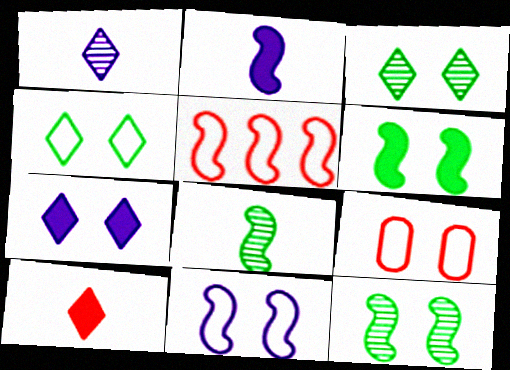[[2, 5, 12], 
[4, 9, 11], 
[7, 9, 12]]